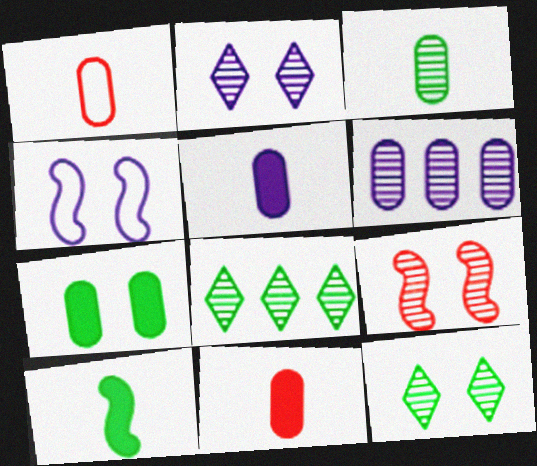[[1, 3, 5], 
[1, 6, 7], 
[4, 8, 11]]